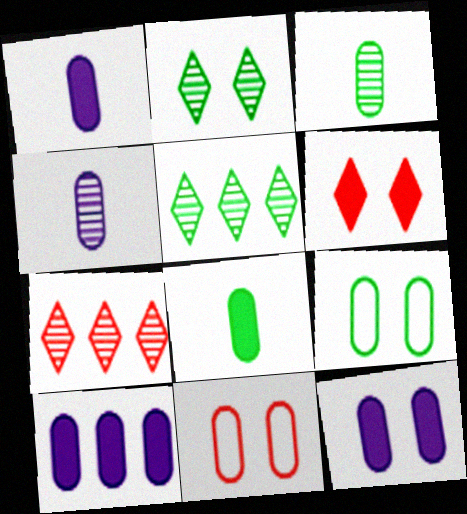[[1, 10, 12], 
[3, 10, 11]]